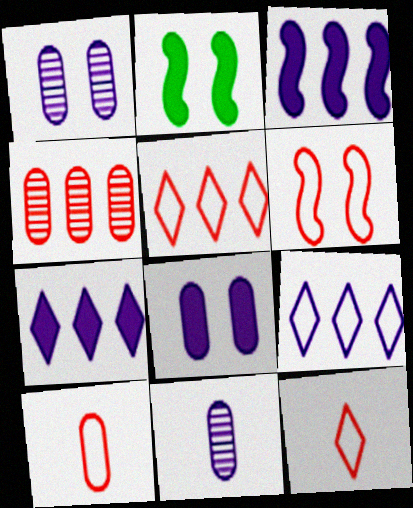[[2, 5, 11], 
[5, 6, 10]]